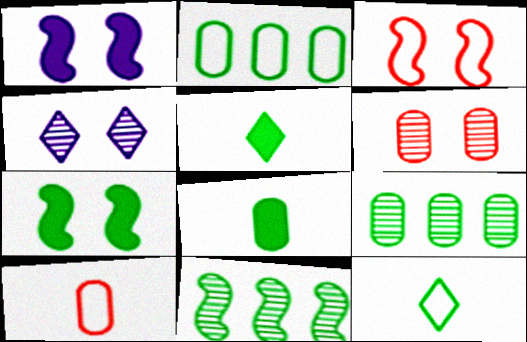[[7, 9, 12]]